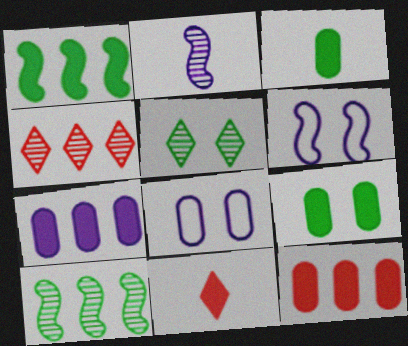[[3, 4, 6], 
[8, 10, 11]]